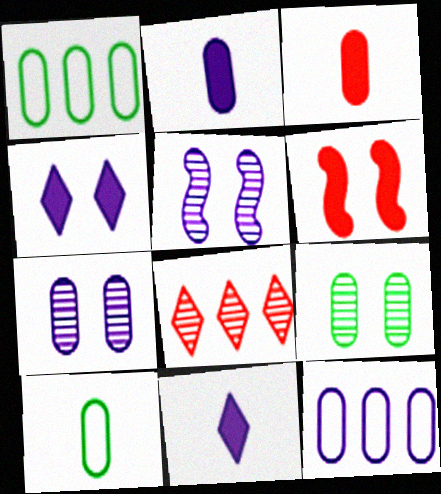[[1, 3, 7], 
[2, 7, 12], 
[3, 9, 12], 
[5, 11, 12]]